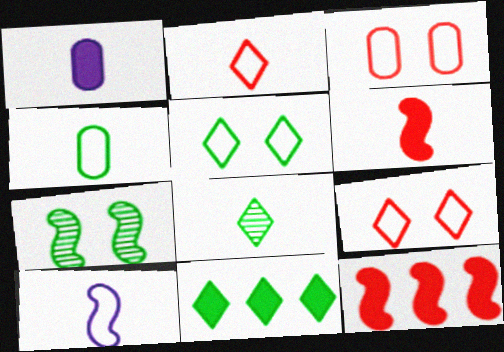[[2, 4, 10], 
[4, 7, 11], 
[5, 8, 11], 
[7, 10, 12]]